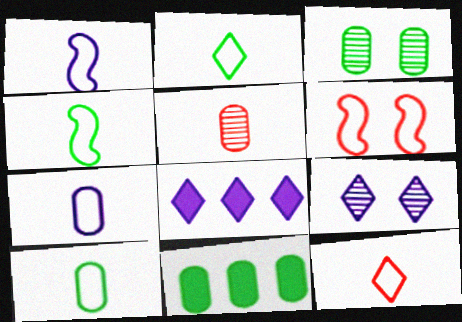[[1, 10, 12], 
[2, 4, 10], 
[3, 10, 11], 
[4, 7, 12]]